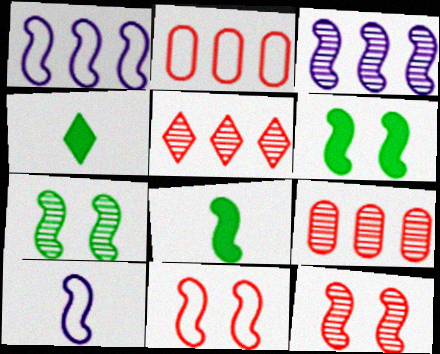[[1, 8, 12], 
[3, 8, 11]]